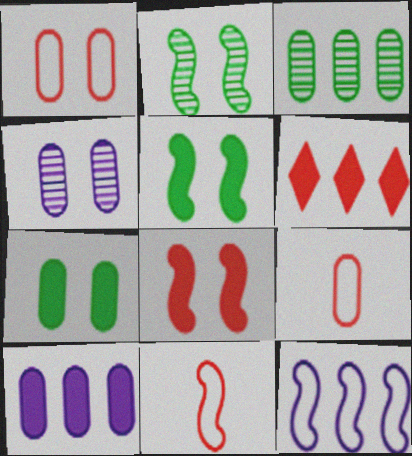[[1, 4, 7], 
[3, 6, 12]]